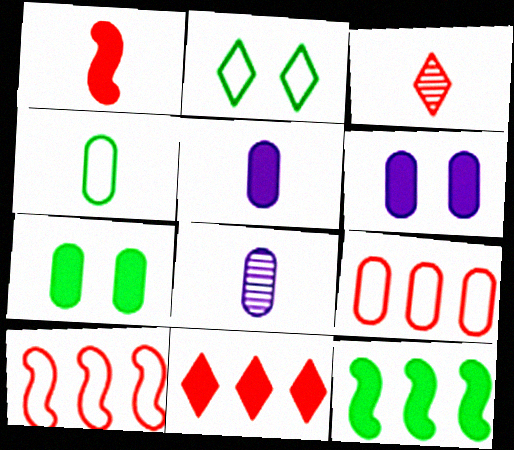[[7, 8, 9]]